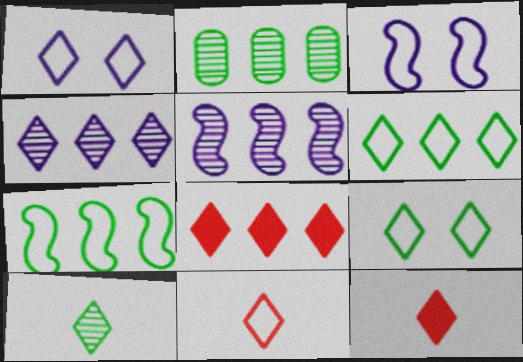[[1, 6, 11], 
[1, 8, 10], 
[2, 3, 12], 
[4, 6, 8], 
[4, 9, 12]]